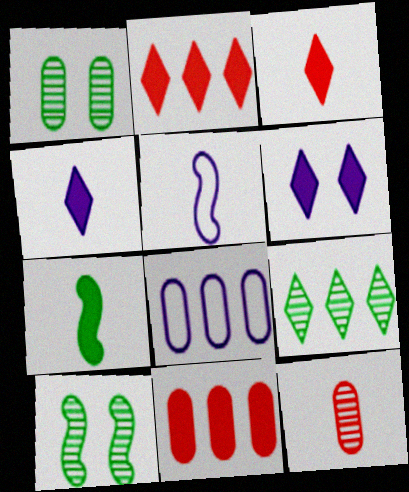[[1, 2, 5], 
[3, 8, 10], 
[6, 7, 11]]